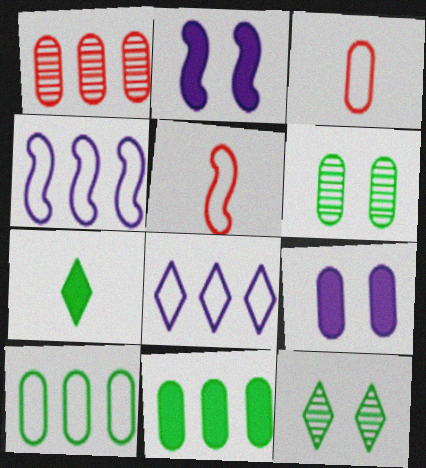[]